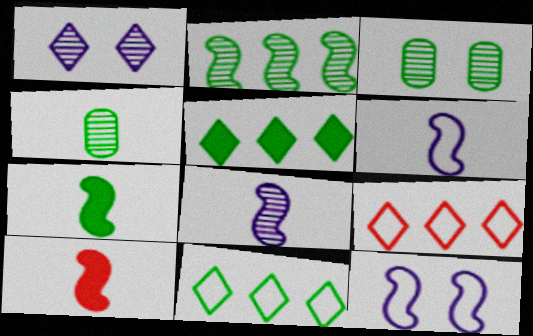[[2, 10, 12], 
[3, 7, 11]]